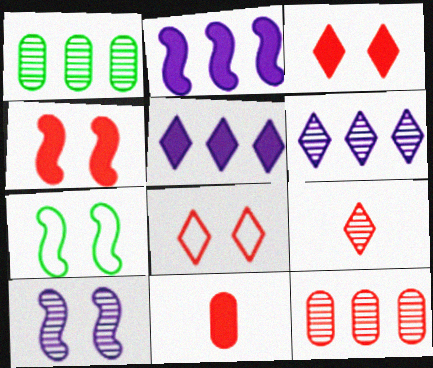[[1, 9, 10], 
[4, 7, 10], 
[6, 7, 11]]